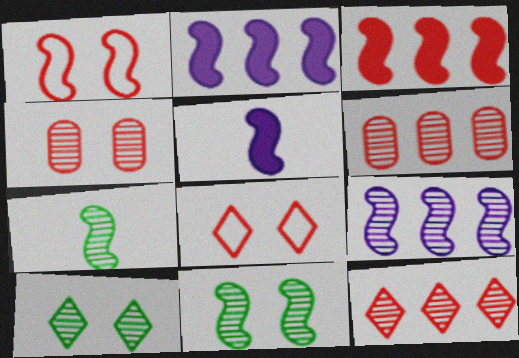[[1, 2, 7]]